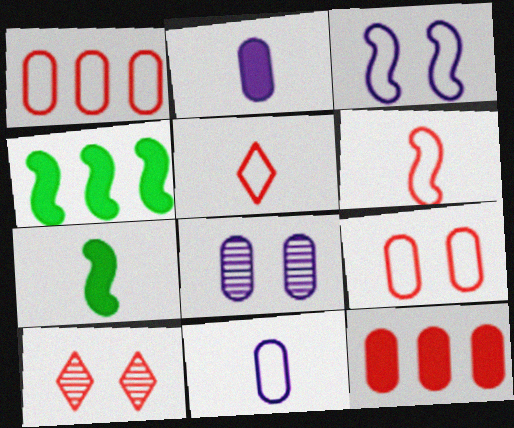[[4, 5, 8], 
[4, 10, 11], 
[6, 10, 12]]